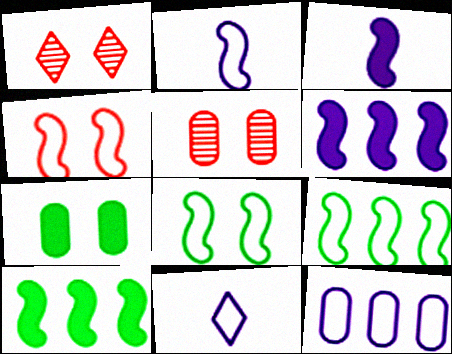[[2, 4, 9], 
[5, 10, 11]]